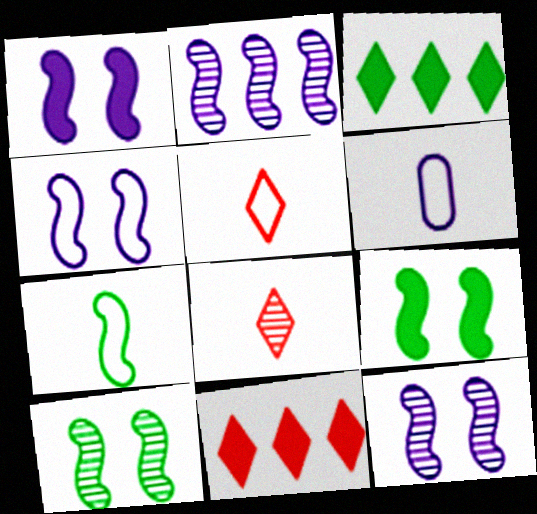[[1, 4, 12], 
[5, 6, 7], 
[6, 10, 11]]